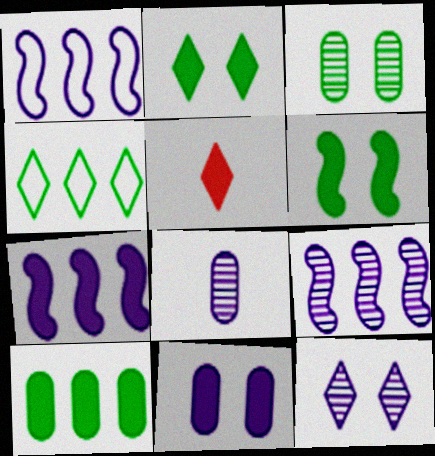[[1, 3, 5], 
[1, 7, 9], 
[4, 5, 12], 
[8, 9, 12]]